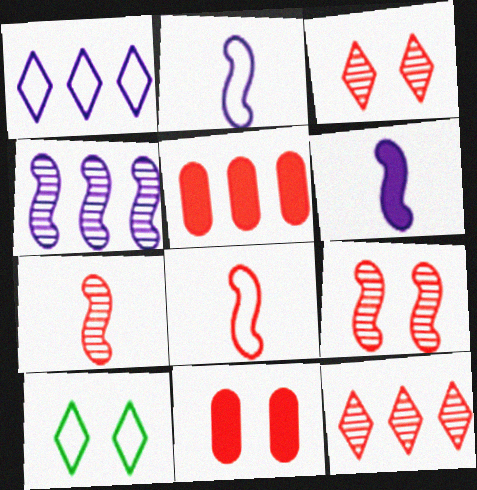[[3, 5, 8], 
[8, 11, 12]]